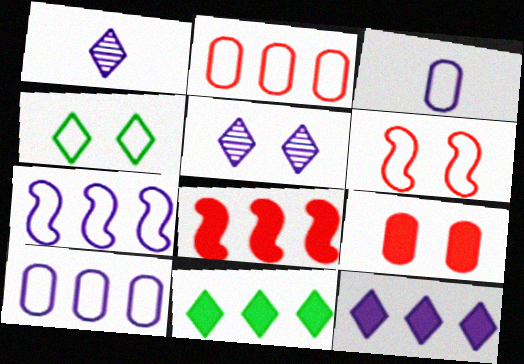[]